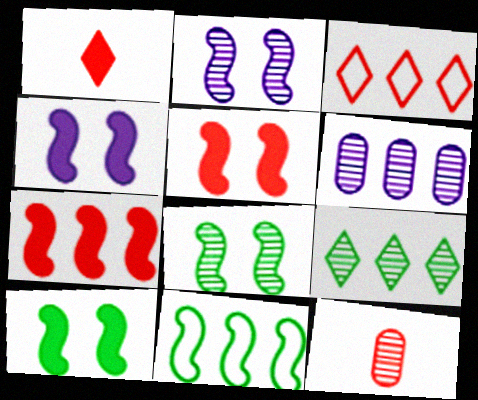[[2, 9, 12], 
[3, 5, 12], 
[4, 5, 10]]